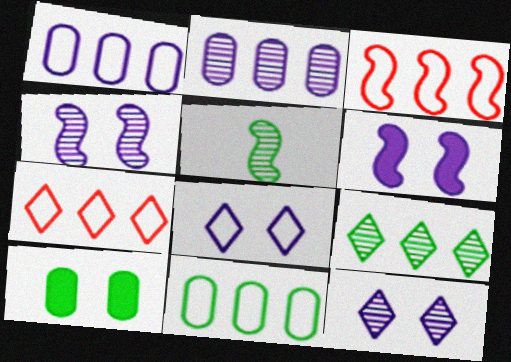[[3, 5, 6]]